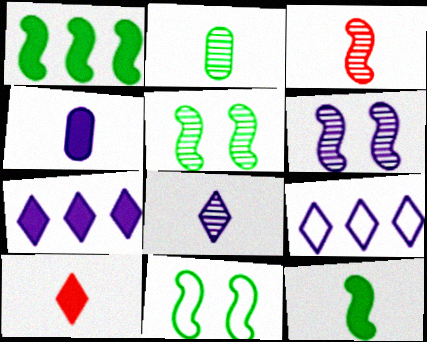[[2, 3, 8], 
[4, 6, 9], 
[4, 10, 12]]